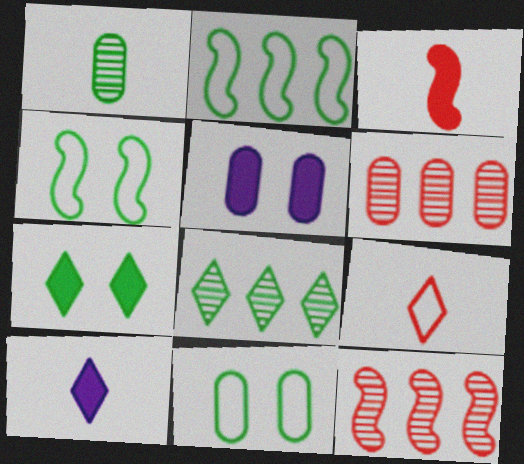[[1, 2, 7], 
[4, 6, 10], 
[10, 11, 12]]